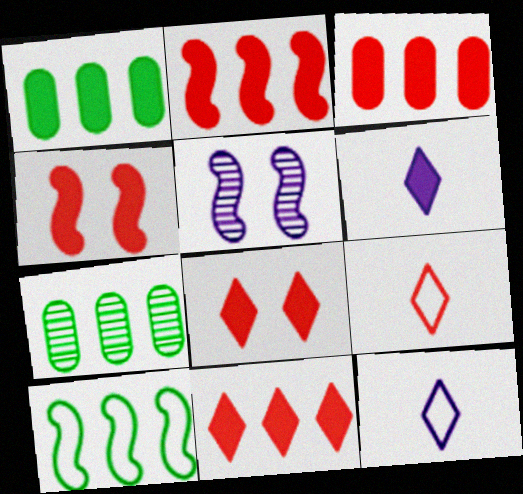[[1, 4, 6], 
[1, 5, 9], 
[2, 3, 11], 
[4, 7, 12]]